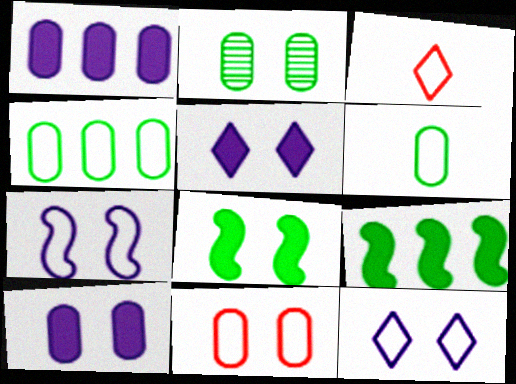[[2, 10, 11], 
[3, 4, 7]]